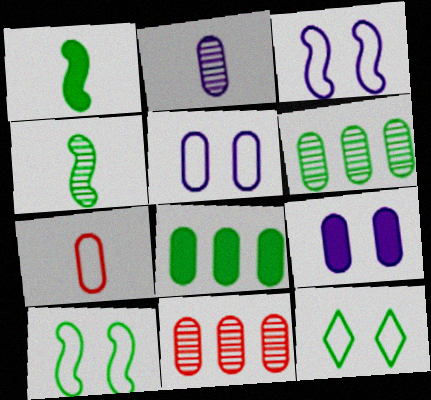[[1, 6, 12], 
[4, 8, 12], 
[6, 7, 9]]